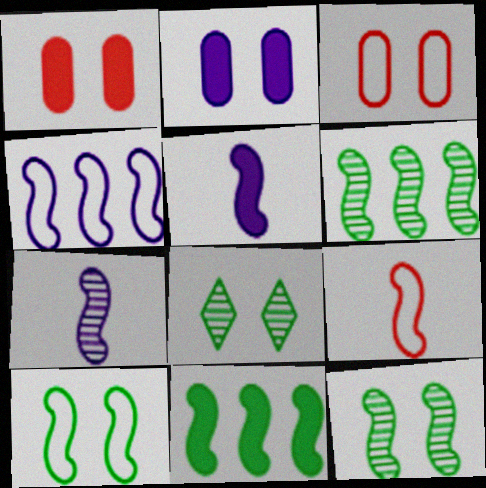[[4, 9, 10]]